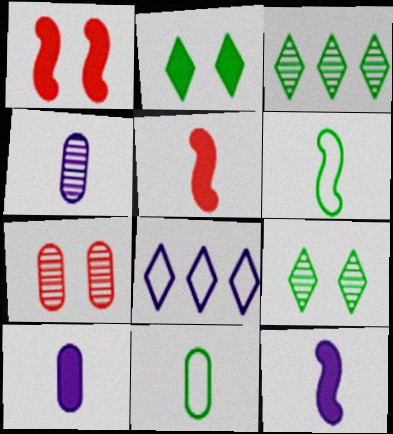[]